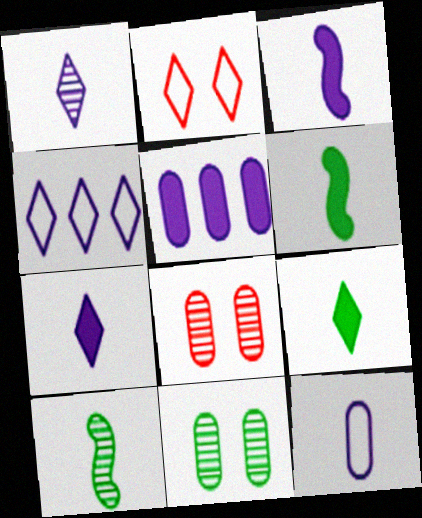[[1, 3, 12], 
[2, 5, 10], 
[4, 6, 8]]